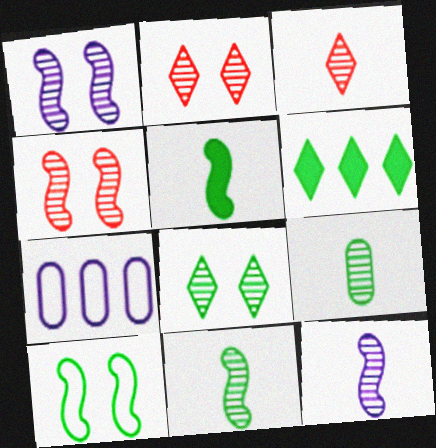[[2, 5, 7], 
[3, 9, 12], 
[6, 9, 10]]